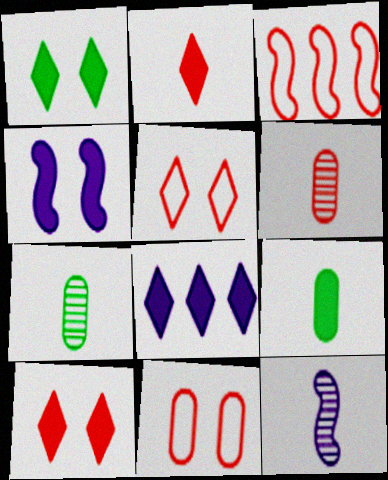[[1, 2, 8], 
[3, 6, 10]]